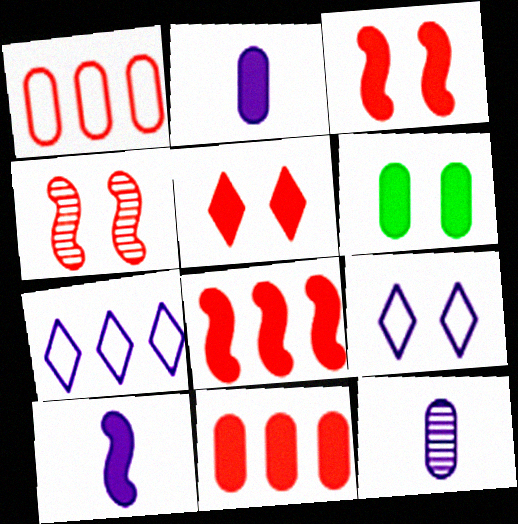[[1, 6, 12], 
[2, 6, 11], 
[4, 6, 9]]